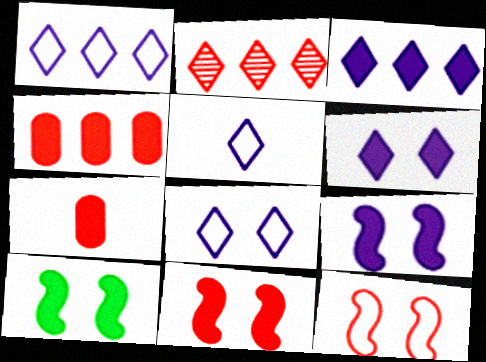[[1, 5, 8], 
[2, 7, 12], 
[3, 7, 10], 
[9, 10, 11]]